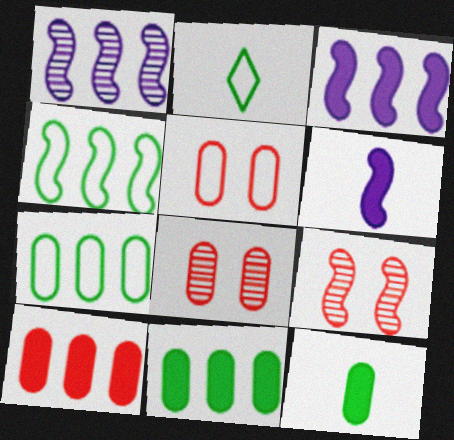[[2, 3, 8], 
[4, 6, 9]]